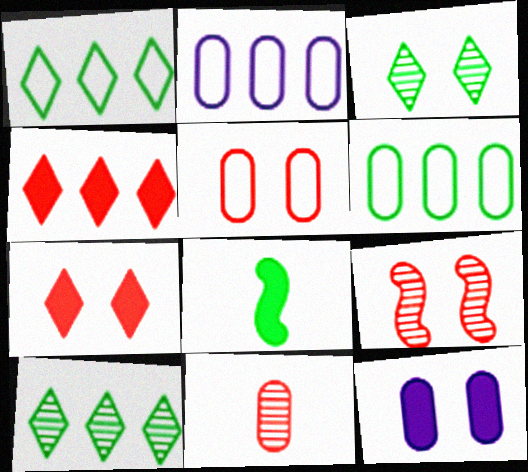[[3, 6, 8], 
[4, 8, 12], 
[5, 7, 9], 
[6, 11, 12]]